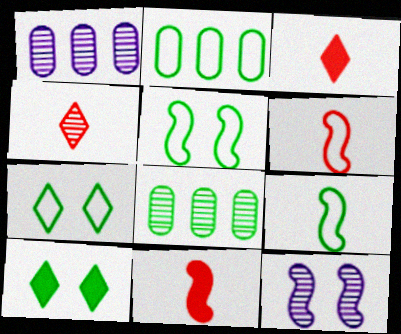[[1, 3, 5], 
[1, 6, 10], 
[1, 7, 11], 
[2, 3, 12], 
[2, 7, 9], 
[4, 8, 12], 
[8, 9, 10]]